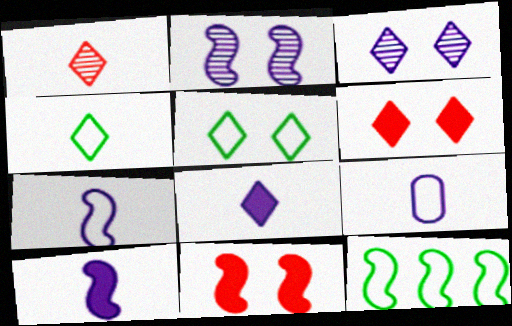[[1, 4, 8], 
[3, 5, 6]]